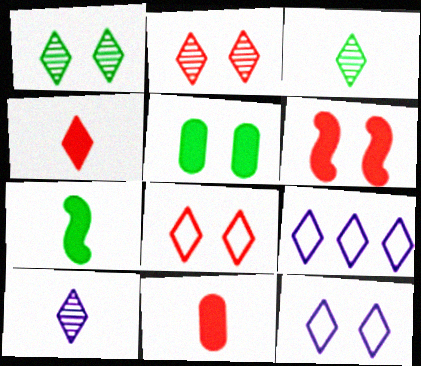[[1, 4, 9]]